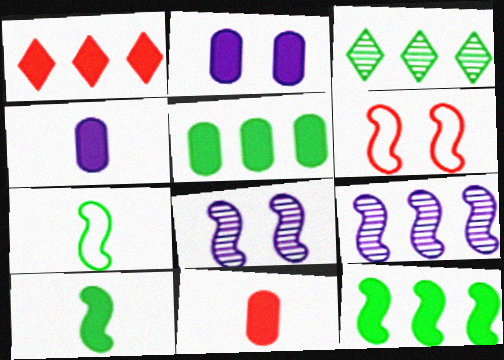[[1, 2, 10], 
[2, 5, 11], 
[3, 4, 6], 
[6, 9, 10]]